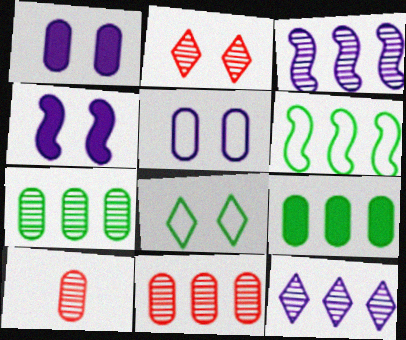[[5, 9, 10]]